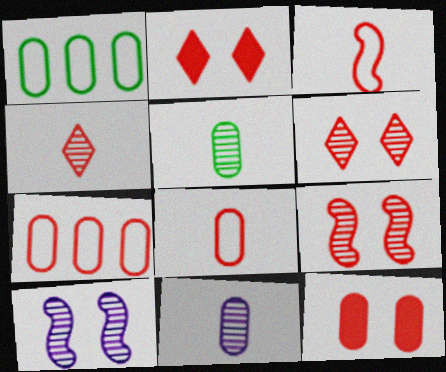[[1, 11, 12]]